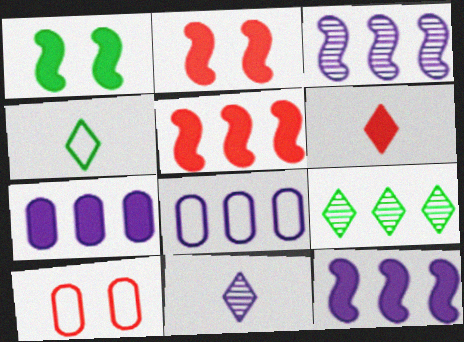[[1, 6, 7], 
[4, 6, 11], 
[5, 8, 9]]